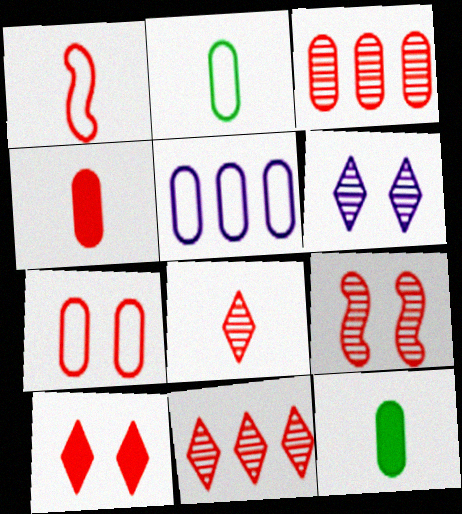[[1, 3, 10], 
[1, 4, 8], 
[2, 5, 7], 
[3, 4, 7], 
[3, 8, 9], 
[7, 9, 10]]